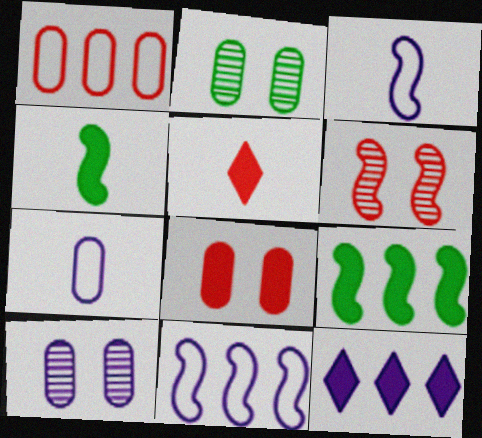[[1, 5, 6], 
[2, 5, 11], 
[3, 6, 9], 
[3, 10, 12], 
[4, 6, 11], 
[4, 8, 12]]